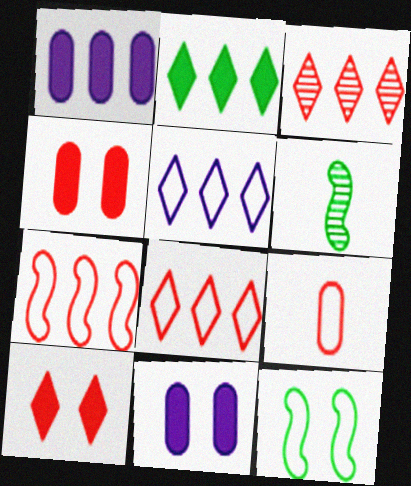[[2, 3, 5], 
[4, 5, 6], 
[5, 9, 12], 
[6, 8, 11]]